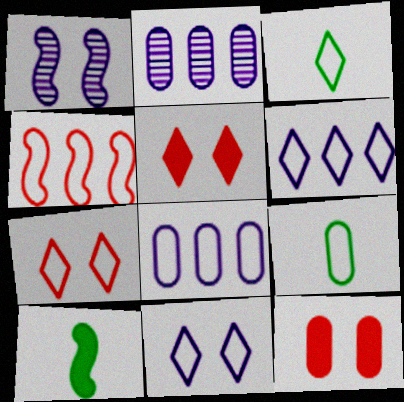[[1, 4, 10], 
[2, 7, 10], 
[2, 9, 12], 
[3, 6, 7], 
[4, 9, 11]]